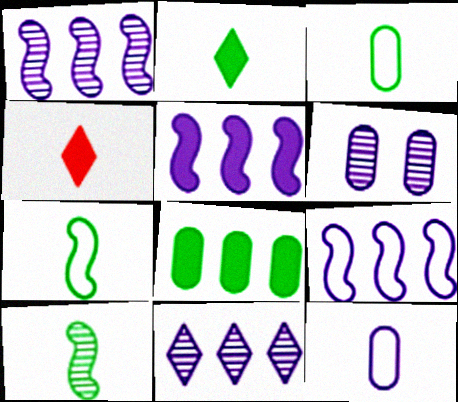[[1, 5, 9], 
[2, 3, 10], 
[4, 10, 12]]